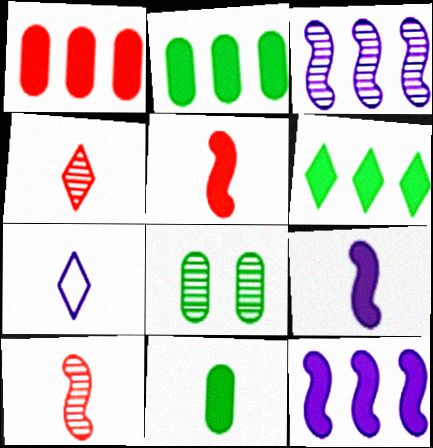[[1, 6, 12], 
[3, 4, 8], 
[7, 10, 11]]